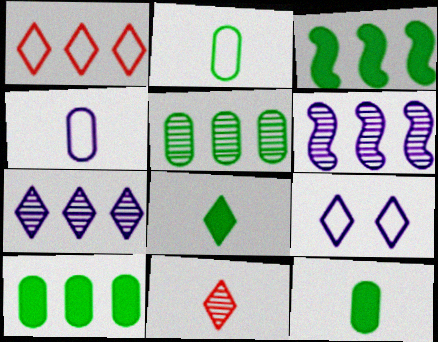[[1, 6, 10]]